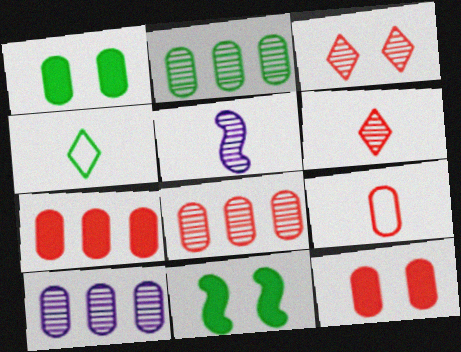[[1, 9, 10], 
[2, 3, 5], 
[2, 4, 11], 
[2, 8, 10], 
[8, 9, 12]]